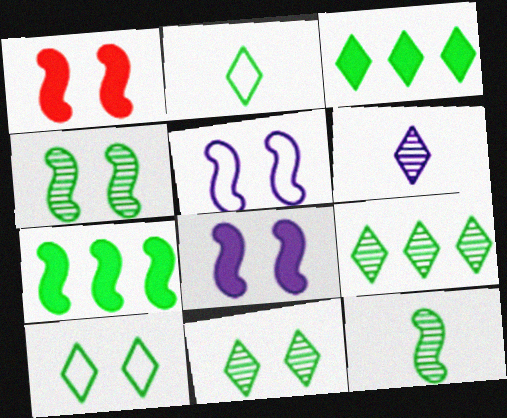[[1, 4, 5], 
[2, 3, 11]]